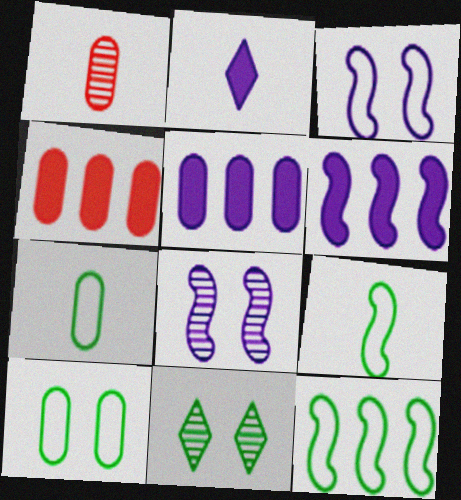[[1, 2, 9], 
[1, 5, 10]]